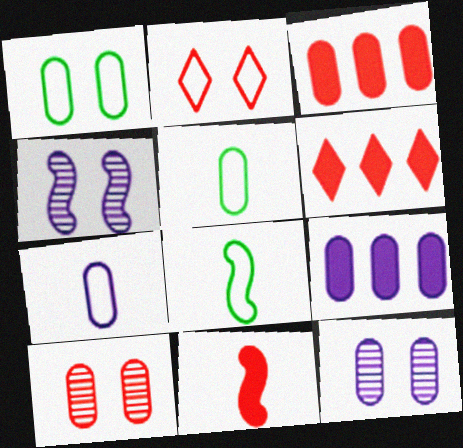[[3, 5, 12], 
[4, 5, 6], 
[5, 9, 10], 
[6, 8, 12], 
[7, 9, 12]]